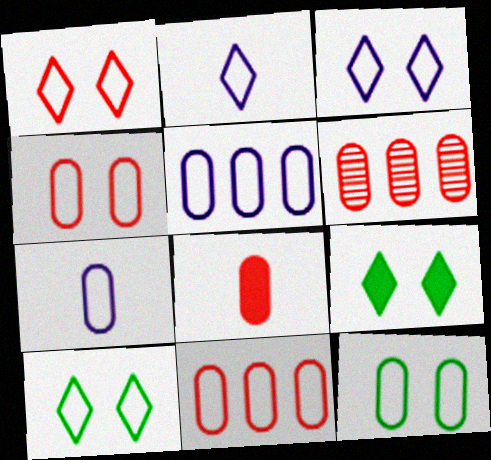[[1, 3, 10], 
[4, 6, 8], 
[7, 11, 12]]